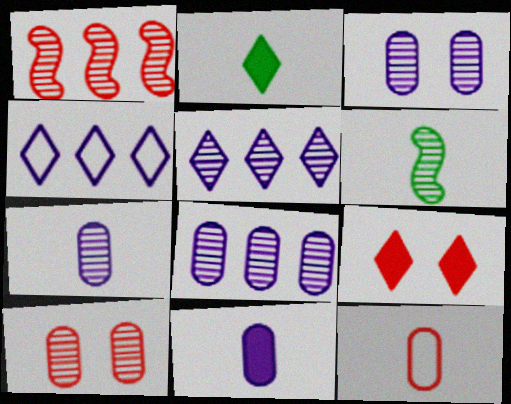[[1, 9, 12], 
[3, 7, 8], 
[5, 6, 10]]